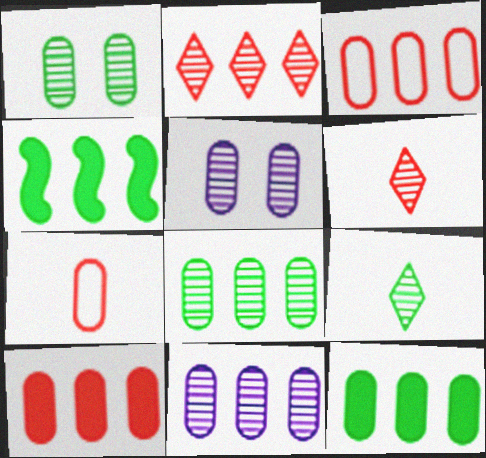[[3, 11, 12], 
[5, 7, 12]]